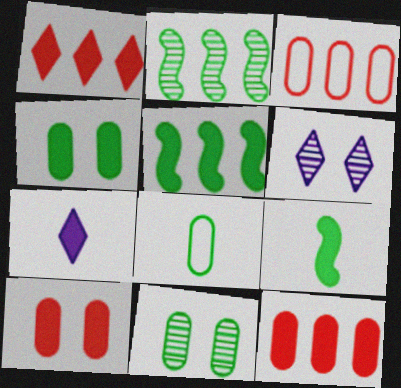[[3, 6, 9], 
[5, 7, 10]]